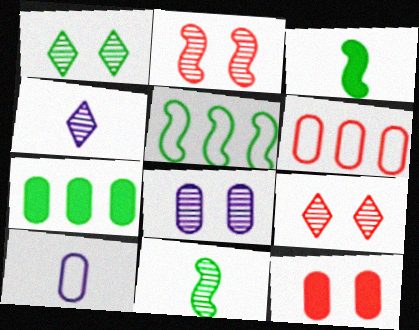[[1, 2, 8], 
[4, 5, 12]]